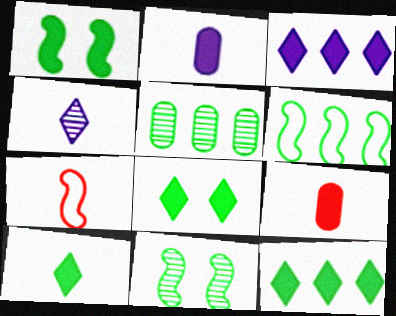[[1, 3, 9], 
[5, 6, 12], 
[8, 10, 12]]